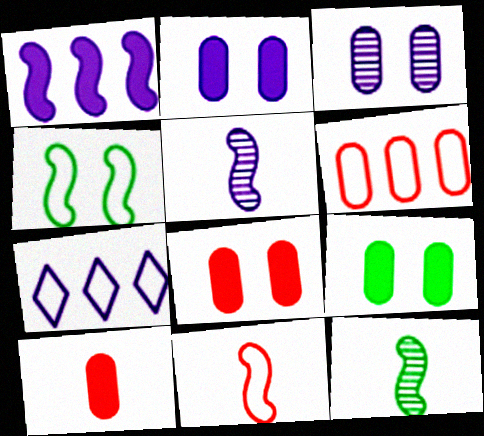[[2, 5, 7], 
[2, 8, 9], 
[7, 8, 12]]